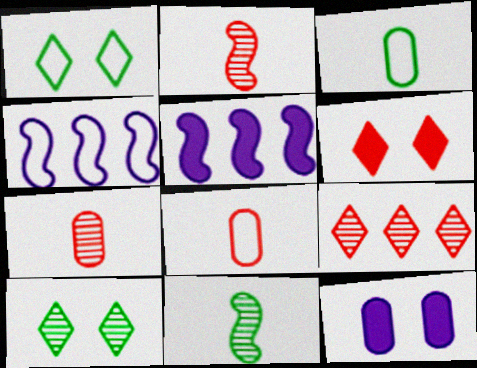[[1, 4, 8], 
[1, 5, 7], 
[5, 8, 10]]